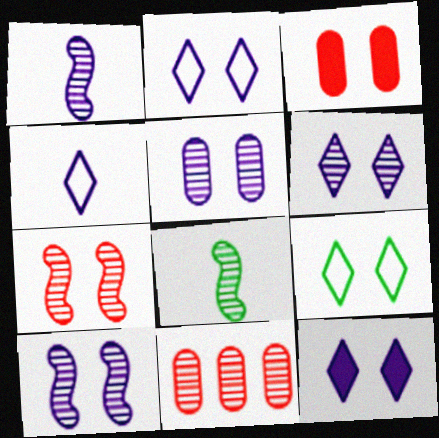[[2, 6, 12], 
[3, 9, 10], 
[5, 6, 10], 
[6, 8, 11]]